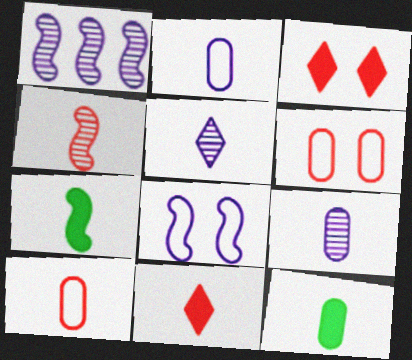[[4, 10, 11], 
[5, 7, 10], 
[9, 10, 12]]